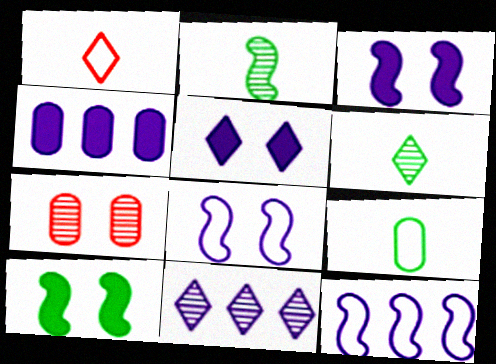[[2, 7, 11], 
[4, 7, 9], 
[4, 11, 12]]